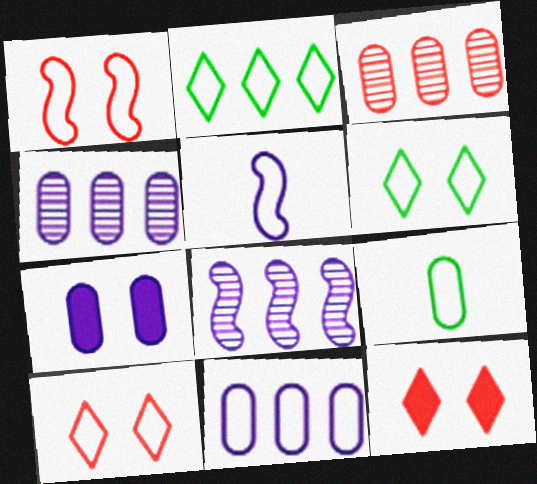[[3, 7, 9], 
[8, 9, 12]]